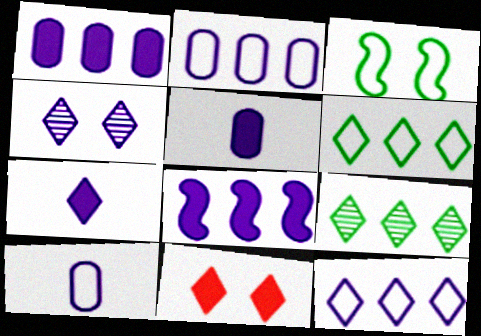[[4, 7, 12], 
[4, 8, 10]]